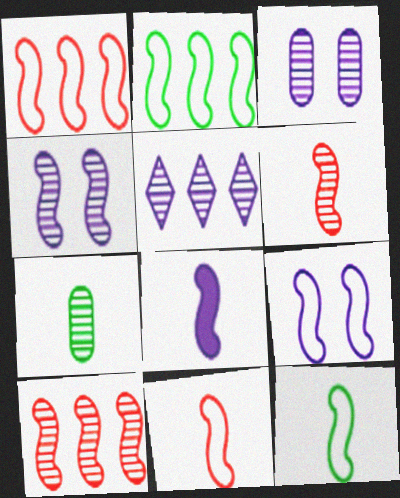[[1, 9, 12], 
[2, 9, 11], 
[6, 8, 12]]